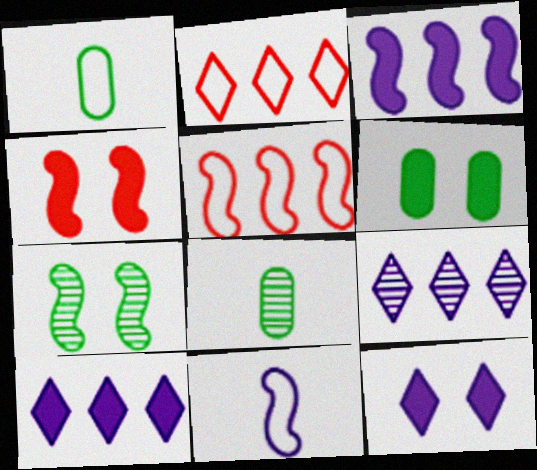[[1, 4, 9], 
[4, 6, 12], 
[5, 8, 12]]